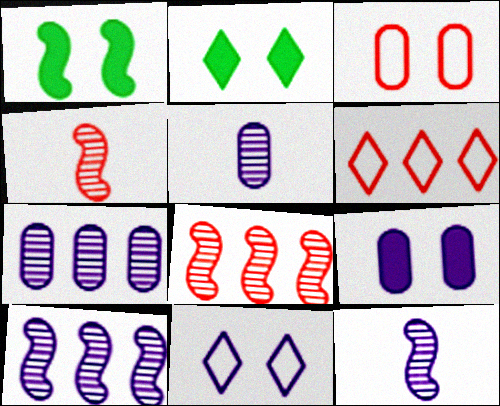[[1, 5, 6]]